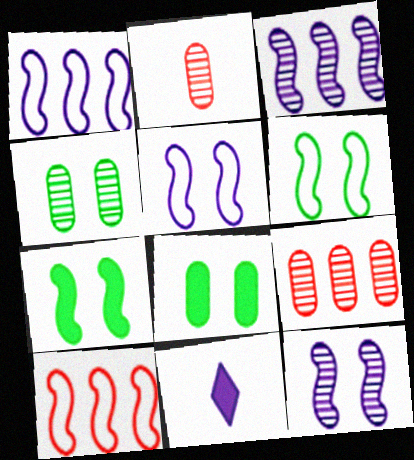[[4, 10, 11], 
[6, 9, 11]]